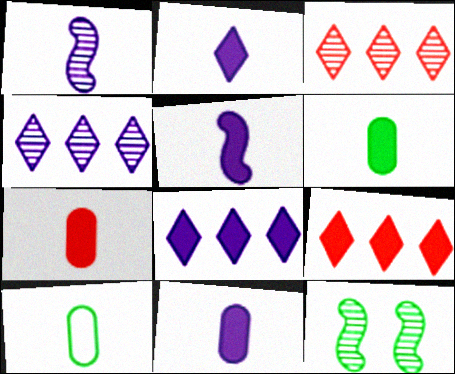[[2, 5, 11], 
[6, 7, 11]]